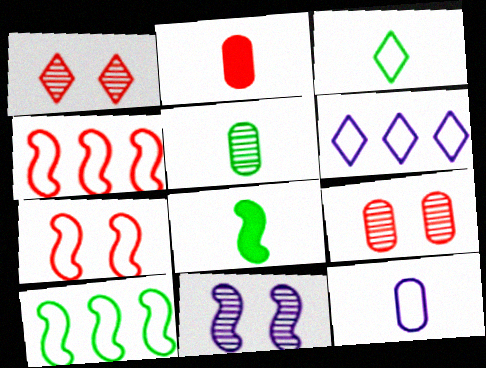[[1, 2, 4], 
[2, 5, 12], 
[3, 5, 8], 
[4, 8, 11], 
[6, 8, 9]]